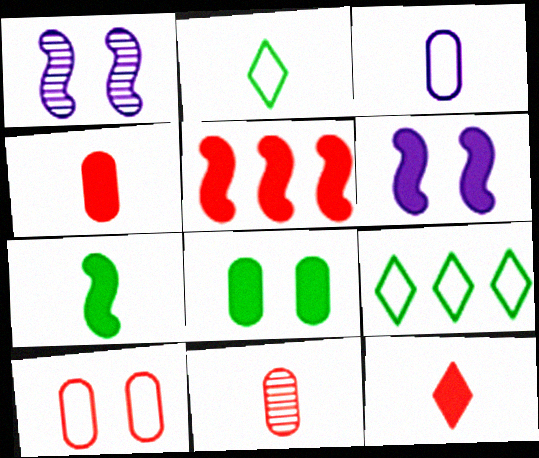[[1, 4, 9], 
[5, 6, 7], 
[6, 9, 11]]